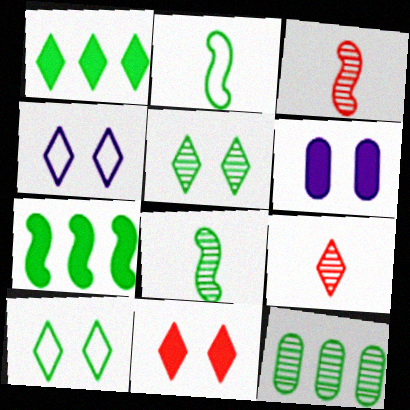[[1, 4, 9], 
[4, 5, 11], 
[5, 8, 12]]